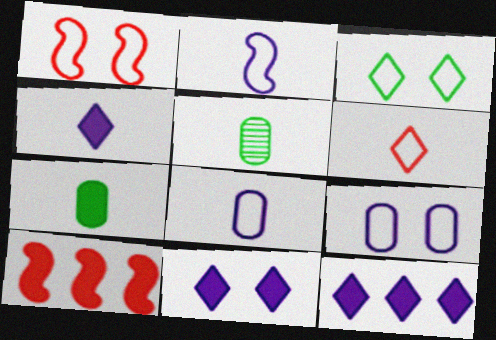[[1, 3, 9], 
[1, 5, 12], 
[4, 11, 12], 
[7, 10, 11]]